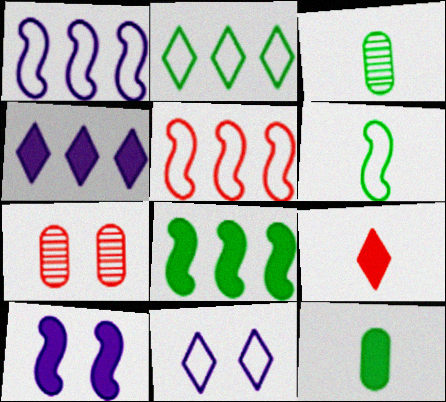[[4, 6, 7], 
[5, 7, 9]]